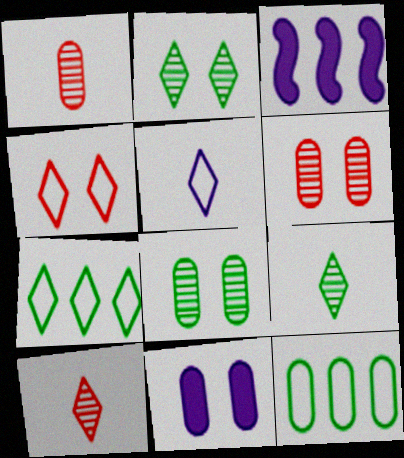[[1, 11, 12], 
[4, 5, 7]]